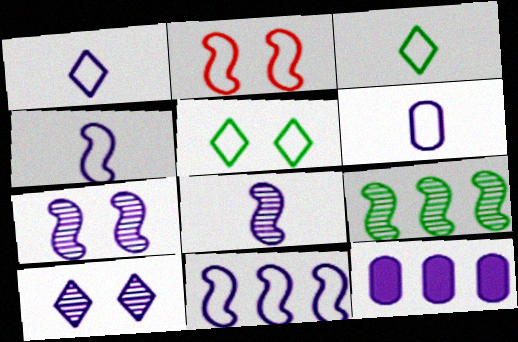[[1, 4, 6], 
[1, 7, 12], 
[4, 10, 12]]